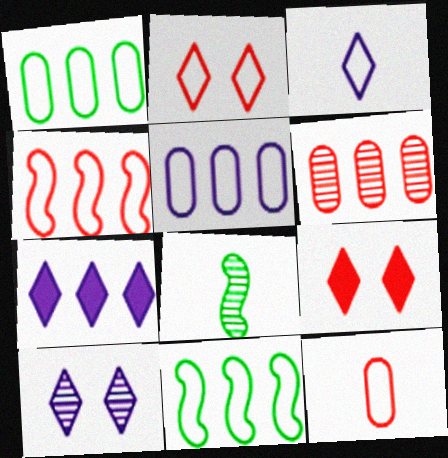[[2, 4, 12], 
[3, 7, 10], 
[5, 8, 9], 
[6, 7, 11], 
[6, 8, 10]]